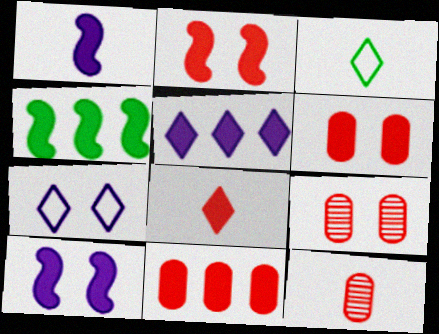[[1, 2, 4], 
[1, 3, 12], 
[2, 8, 11], 
[4, 5, 11], 
[4, 7, 12]]